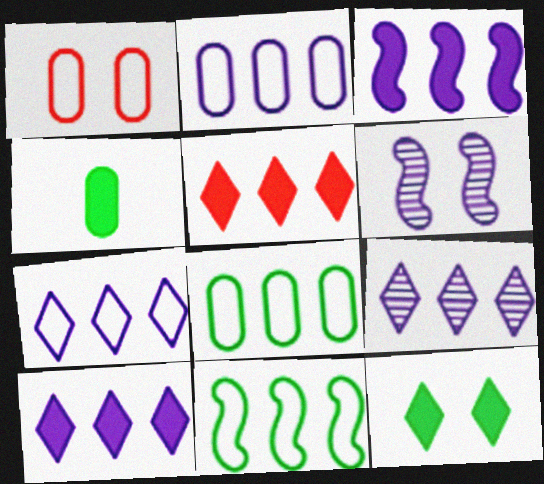[[1, 6, 12], 
[2, 3, 9], 
[7, 9, 10]]